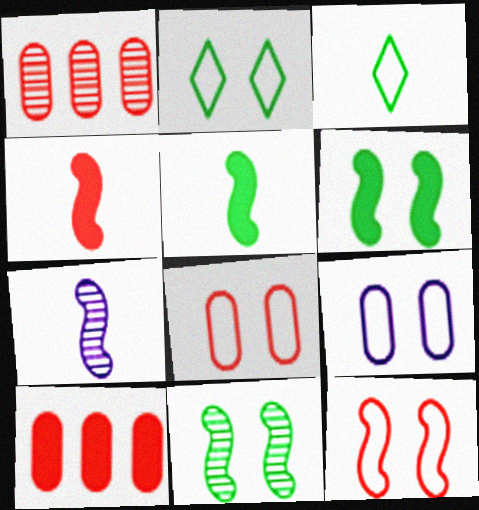[[2, 7, 10], 
[2, 9, 12]]